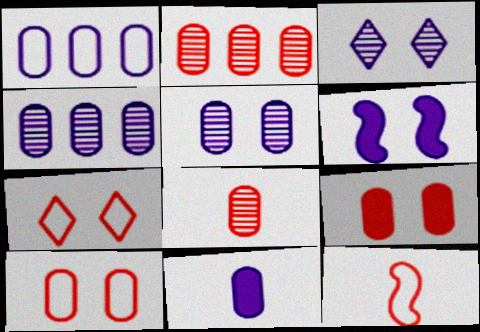[[1, 5, 11]]